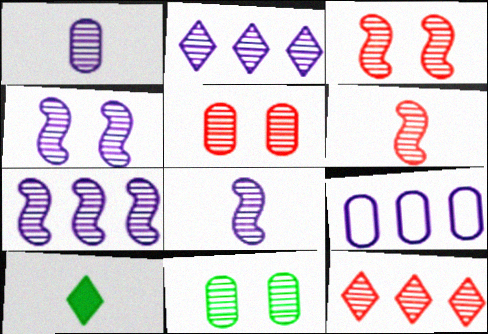[[1, 2, 4], 
[2, 6, 11], 
[3, 9, 10], 
[4, 7, 8], 
[5, 6, 12], 
[8, 11, 12]]